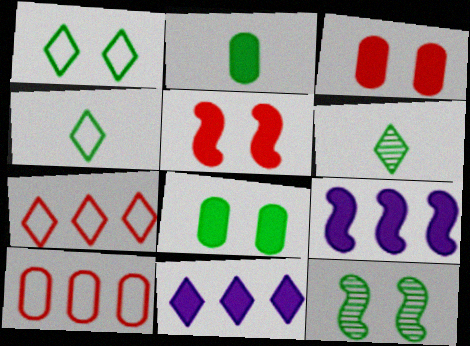[[1, 8, 12], 
[2, 5, 11]]